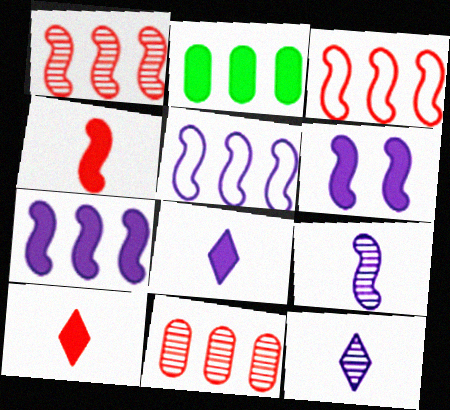[[2, 6, 10], 
[5, 6, 9]]